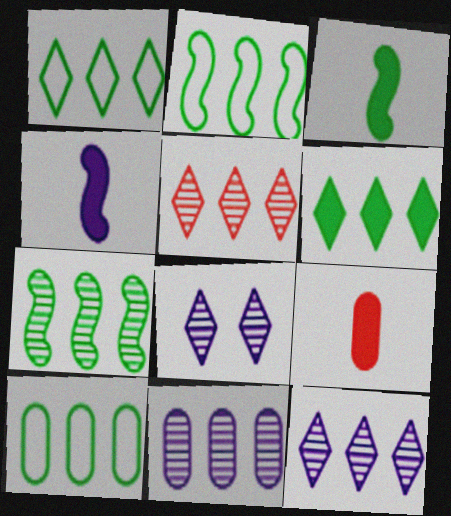[[1, 2, 10], 
[2, 8, 9], 
[5, 7, 11], 
[6, 7, 10]]